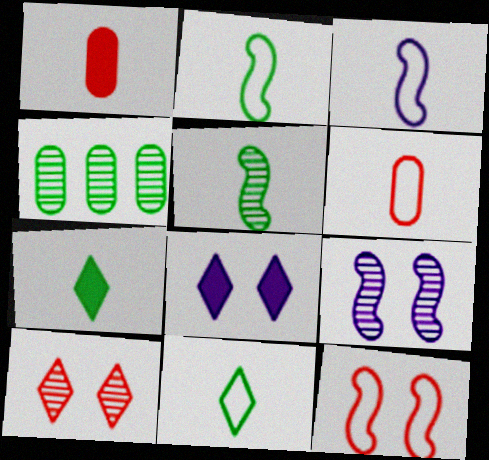[[3, 6, 11]]